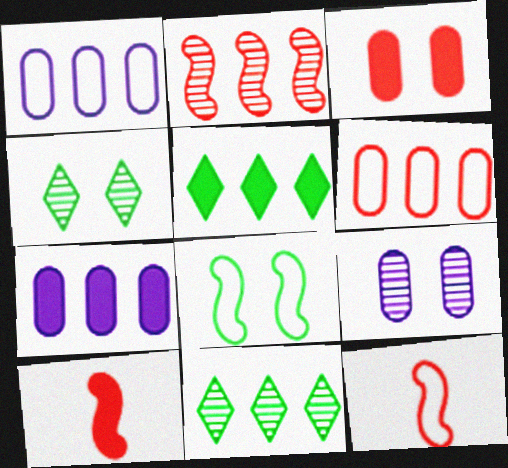[[1, 2, 5], 
[1, 4, 10], 
[4, 7, 12], 
[5, 9, 12]]